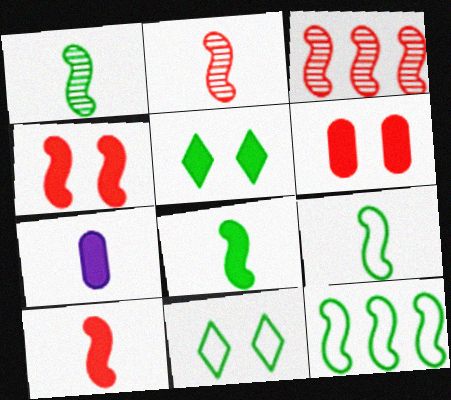[[1, 8, 9], 
[3, 7, 11]]